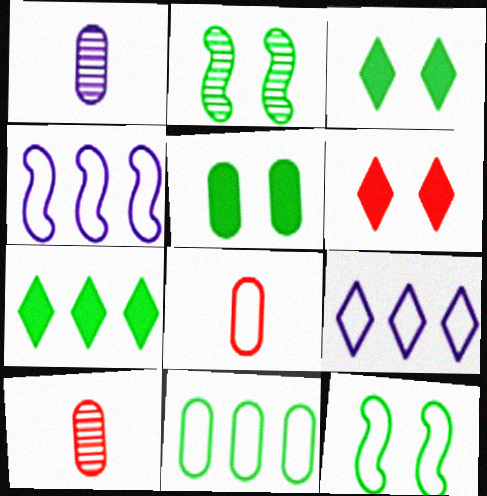[[3, 4, 10], 
[8, 9, 12]]